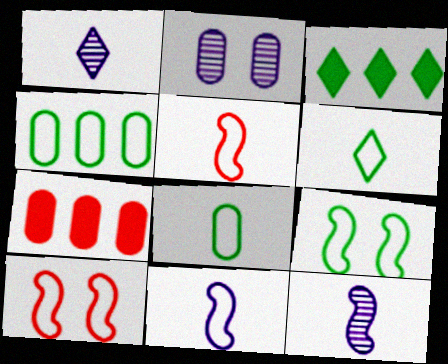[[1, 7, 9], 
[2, 3, 5], 
[2, 7, 8], 
[4, 6, 9]]